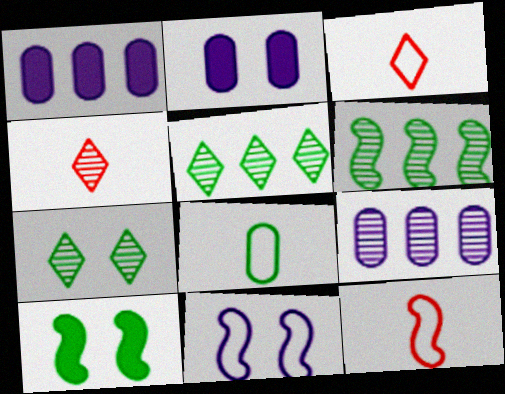[[1, 7, 12], 
[2, 3, 6], 
[2, 5, 12], 
[3, 9, 10], 
[5, 8, 10]]